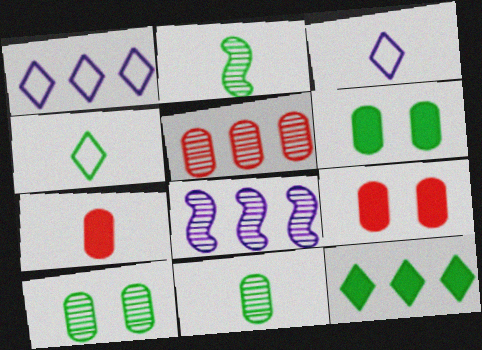[[1, 2, 9], 
[2, 3, 7], 
[4, 8, 9]]